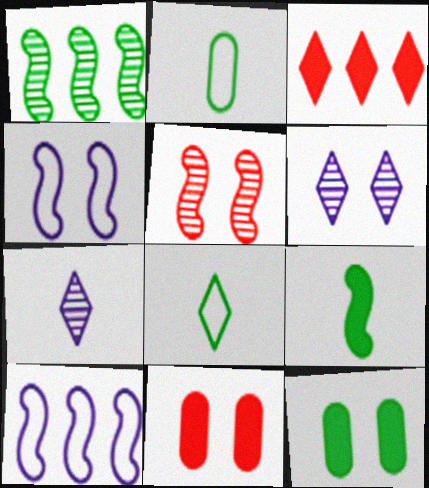[[1, 8, 12], 
[3, 6, 8], 
[5, 9, 10]]